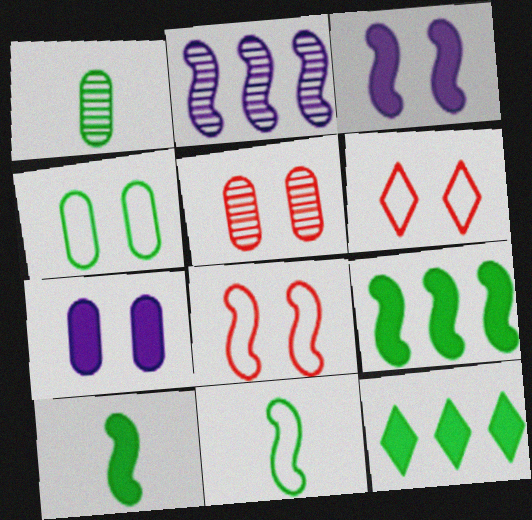[[2, 8, 10], 
[4, 5, 7]]